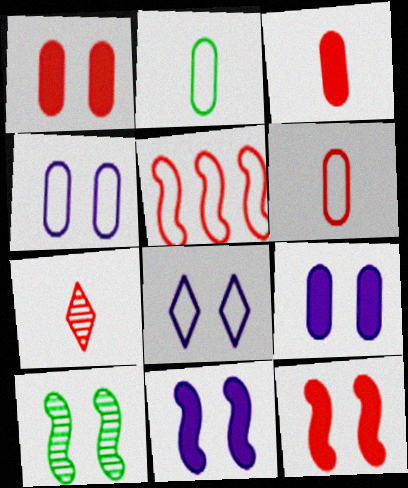[[1, 5, 7], 
[1, 8, 10], 
[2, 5, 8]]